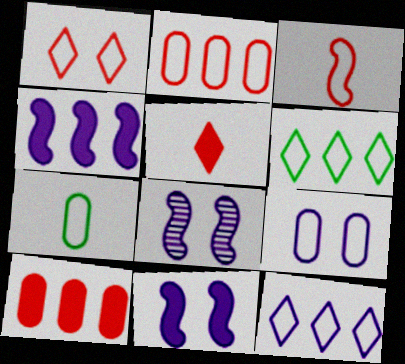[[1, 2, 3], 
[2, 7, 9], 
[3, 6, 9]]